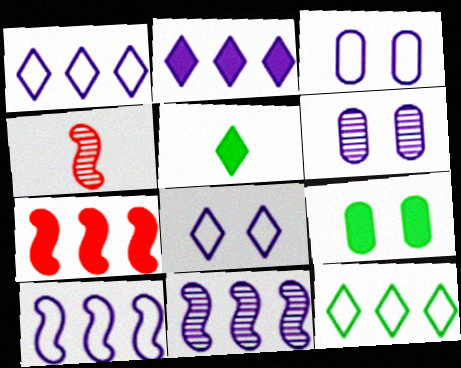[[1, 4, 9]]